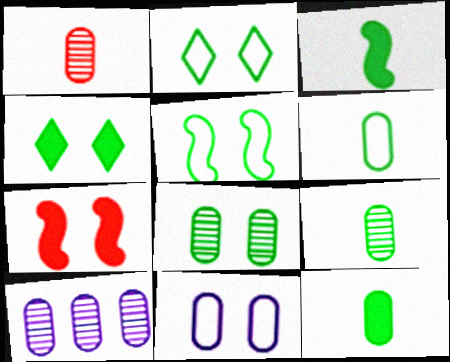[[1, 8, 10], 
[4, 5, 8], 
[6, 9, 12]]